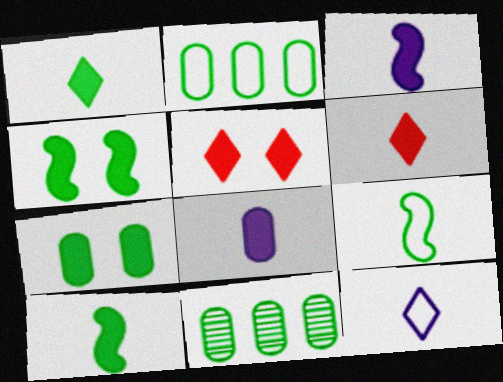[[6, 8, 10]]